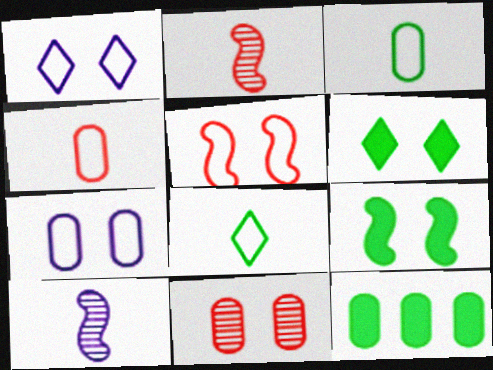[[1, 2, 12], 
[1, 9, 11]]